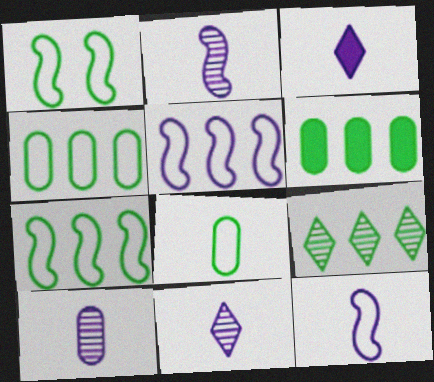[[2, 10, 11], 
[3, 10, 12], 
[6, 7, 9]]